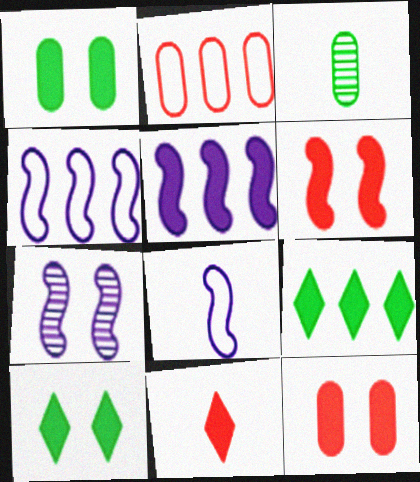[[1, 5, 11], 
[3, 8, 11], 
[5, 7, 8]]